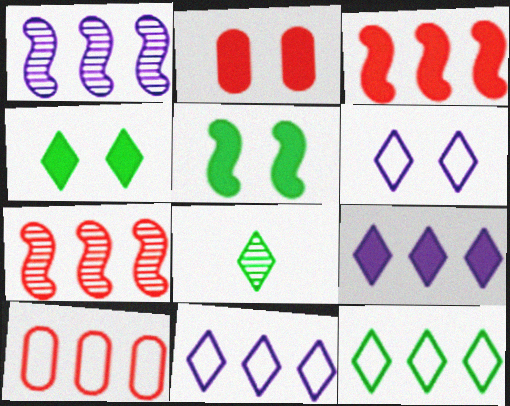[[4, 8, 12]]